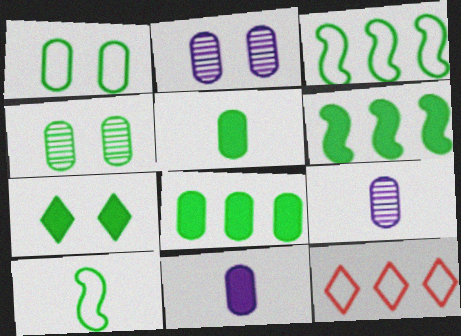[[5, 6, 7]]